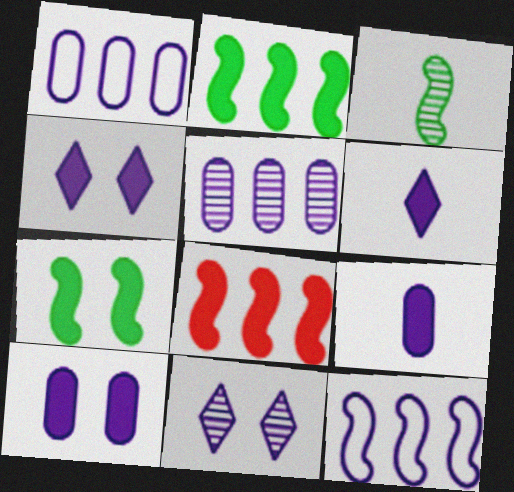[[9, 11, 12]]